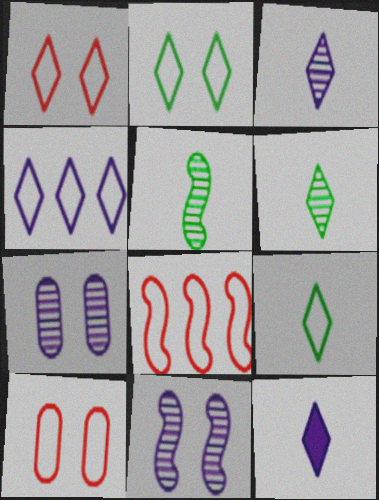[[1, 4, 9]]